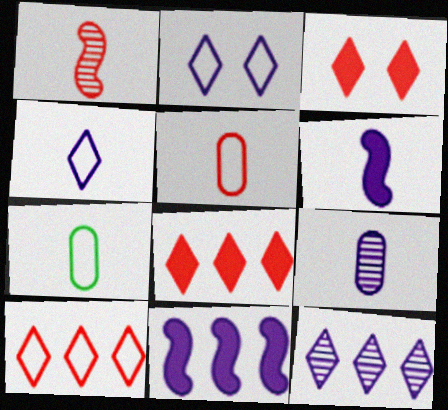[[2, 9, 11], 
[4, 6, 9]]